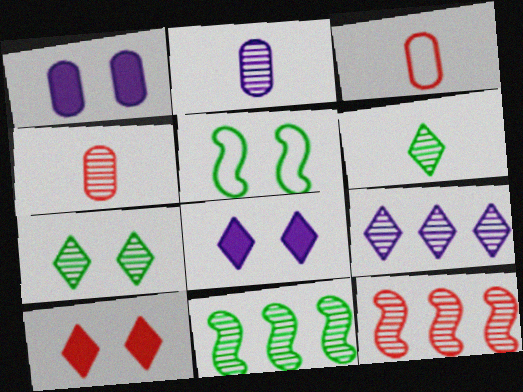[[2, 7, 12], 
[3, 8, 11], 
[3, 10, 12]]